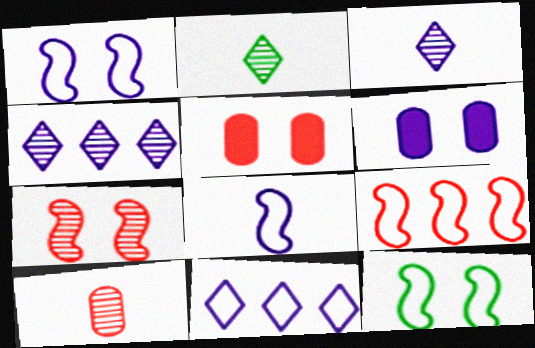[[2, 6, 9], 
[4, 6, 8], 
[8, 9, 12]]